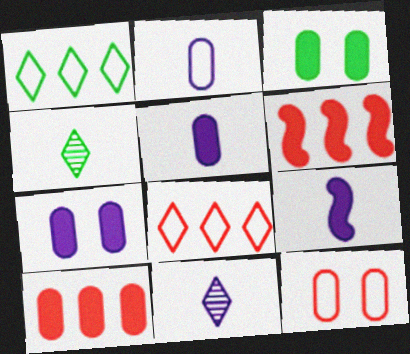[[2, 9, 11], 
[3, 5, 10]]